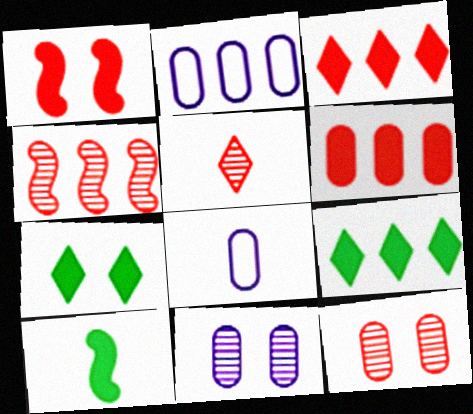[[2, 4, 9], 
[4, 5, 12], 
[4, 7, 8], 
[5, 8, 10]]